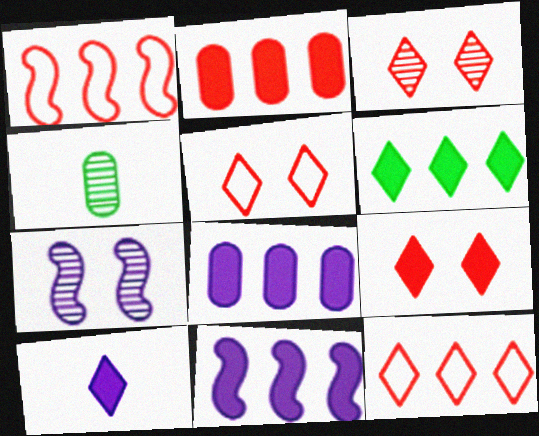[[2, 6, 11], 
[3, 5, 9], 
[4, 5, 11], 
[6, 9, 10]]